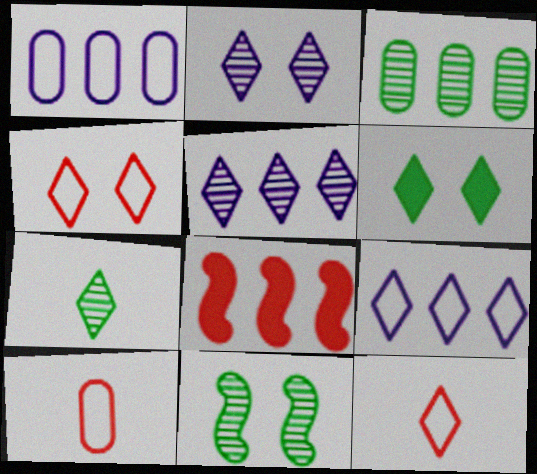[[2, 4, 6], 
[3, 7, 11], 
[3, 8, 9], 
[5, 6, 12]]